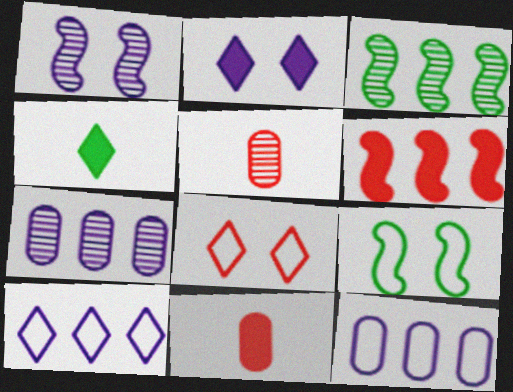[[5, 6, 8]]